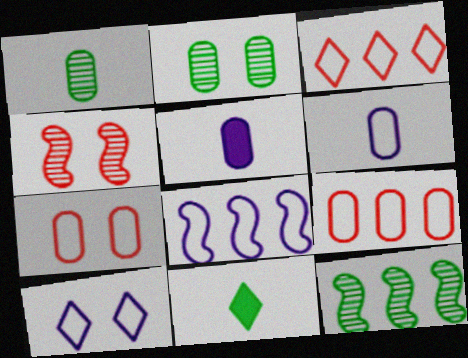[[2, 5, 9], 
[6, 8, 10]]